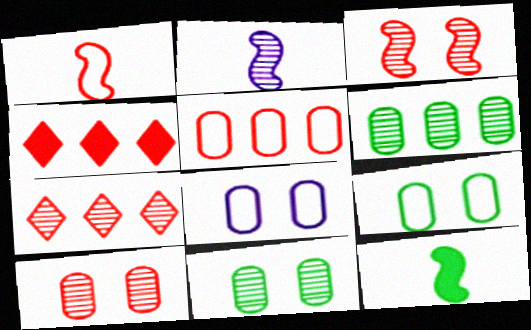[[1, 2, 12], 
[1, 4, 10], 
[2, 4, 9], 
[2, 7, 11], 
[7, 8, 12]]